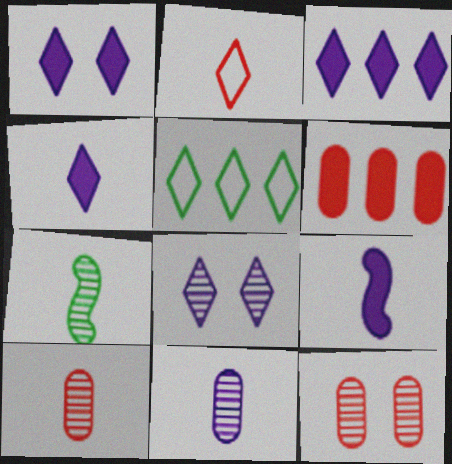[[1, 3, 4], 
[5, 9, 12]]